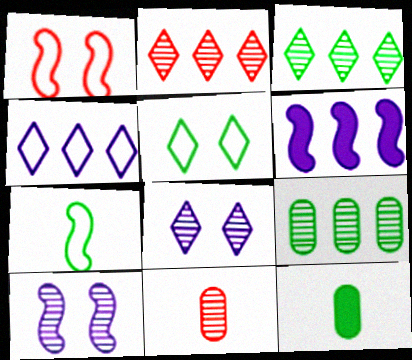[[3, 10, 11], 
[5, 6, 11]]